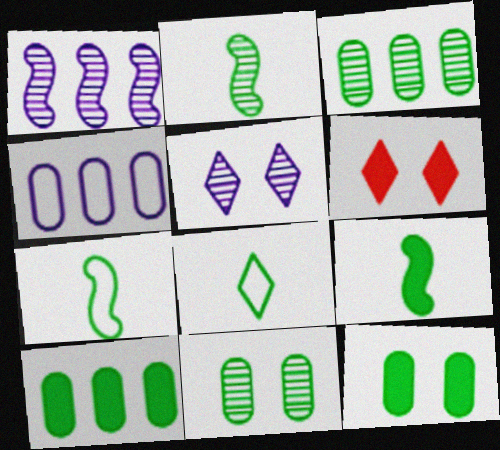[[2, 4, 6], 
[2, 7, 9]]